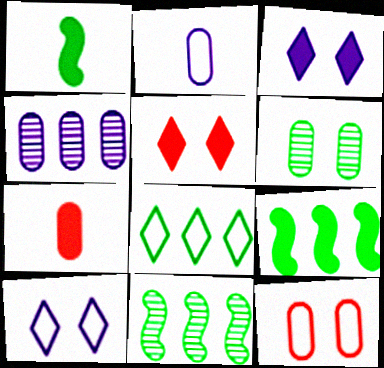[[1, 6, 8], 
[2, 5, 11], 
[3, 7, 9], 
[7, 10, 11]]